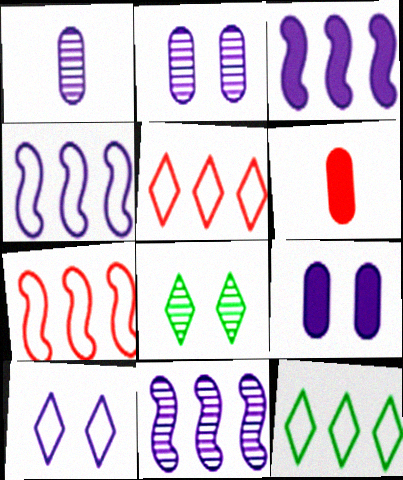[[1, 3, 10], 
[3, 4, 11], 
[4, 6, 8]]